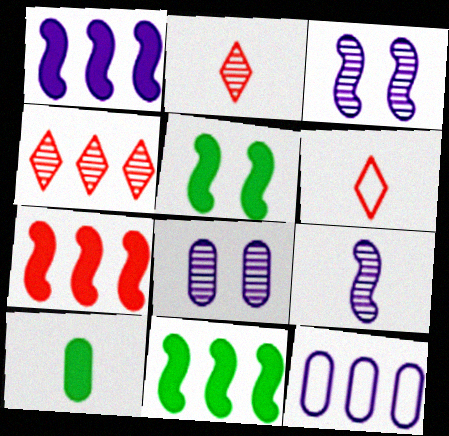[[1, 7, 11], 
[2, 5, 12], 
[4, 11, 12], 
[6, 8, 11], 
[6, 9, 10]]